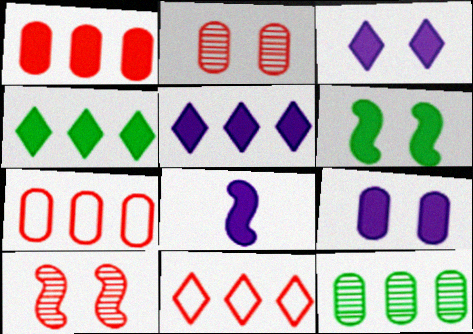[[5, 8, 9]]